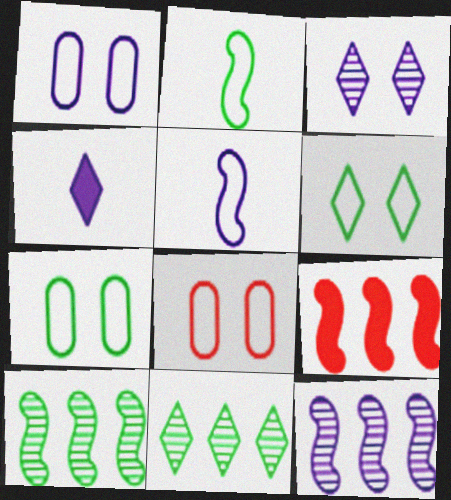[[1, 4, 12], 
[1, 7, 8], 
[4, 8, 10]]